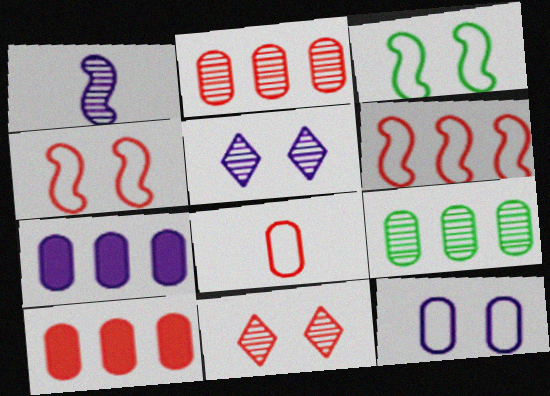[[1, 9, 11]]